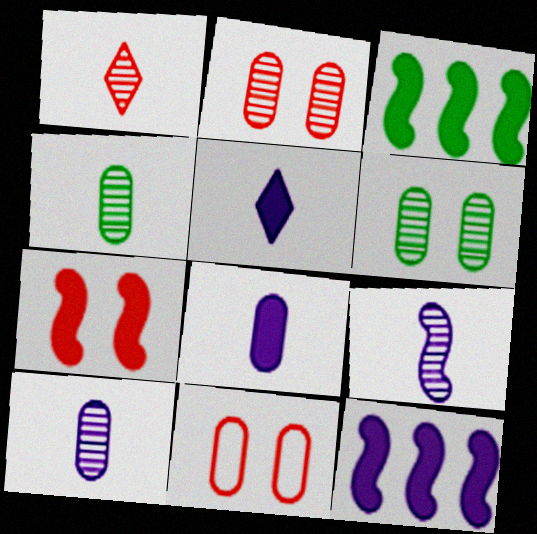[[1, 4, 9]]